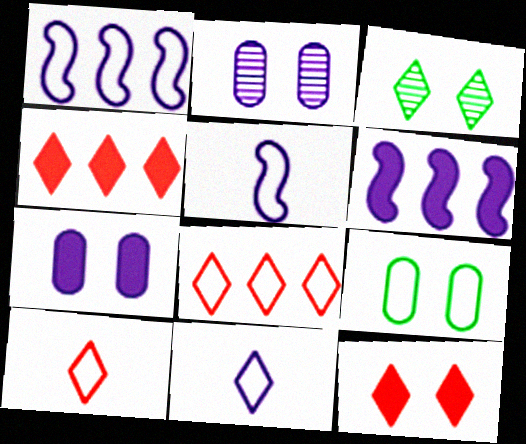[[1, 9, 10], 
[2, 6, 11], 
[3, 4, 11], 
[5, 8, 9]]